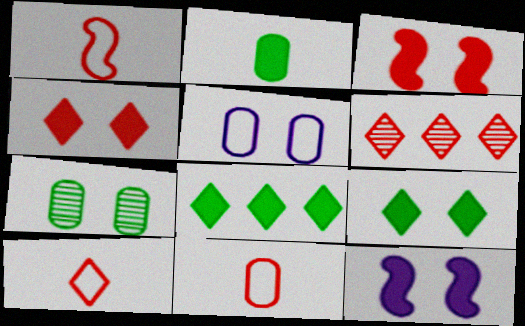[[1, 10, 11], 
[3, 6, 11], 
[4, 6, 10]]